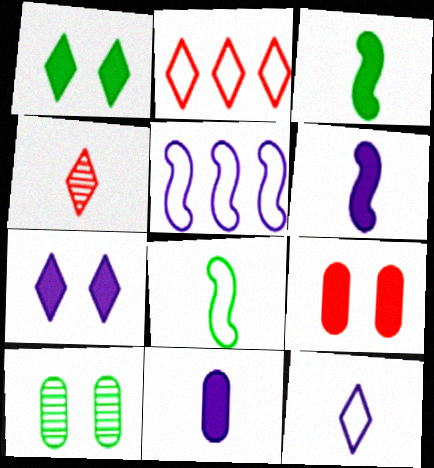[[2, 6, 10], 
[4, 8, 11]]